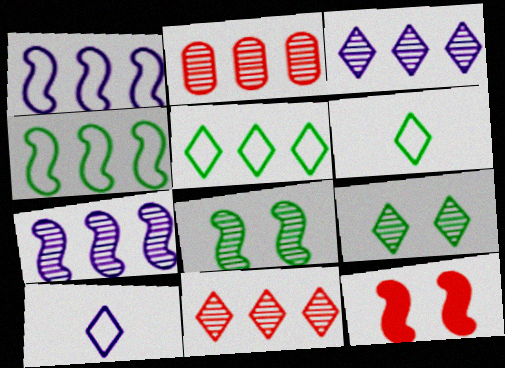[]